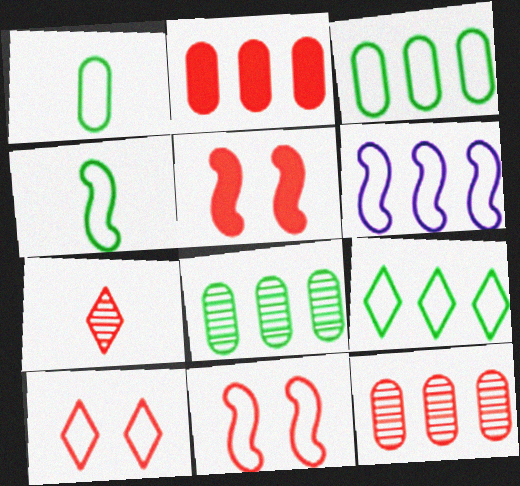[[1, 6, 10], 
[2, 7, 11], 
[4, 6, 11]]